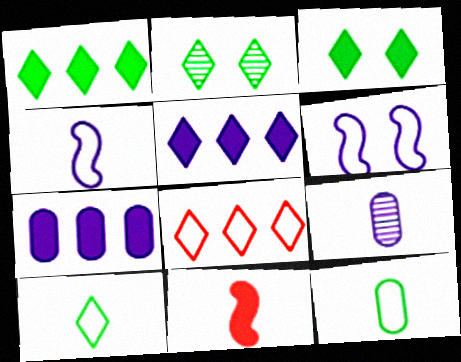[[1, 2, 10], 
[3, 7, 11], 
[5, 6, 9], 
[6, 8, 12], 
[9, 10, 11]]